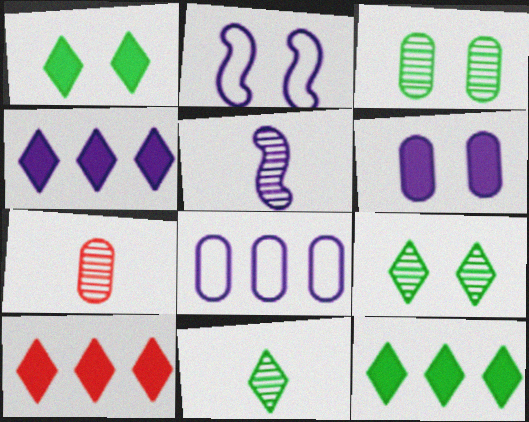[[2, 7, 12], 
[4, 10, 12], 
[5, 7, 11]]